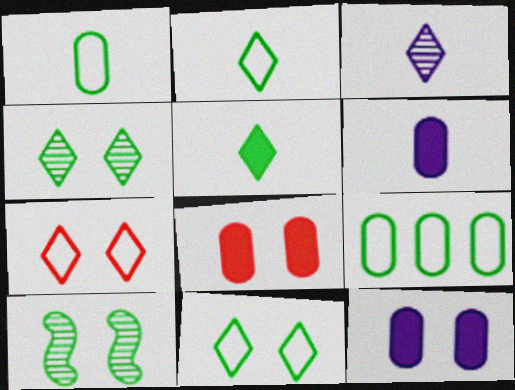[[5, 9, 10], 
[7, 10, 12]]